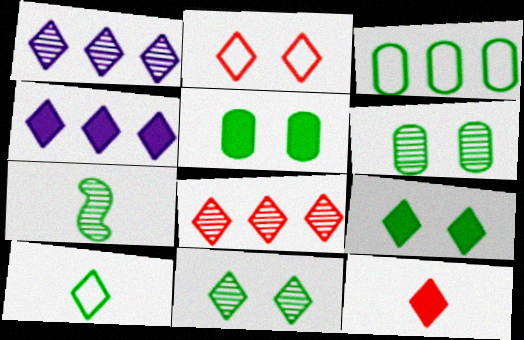[[2, 8, 12], 
[3, 7, 9], 
[4, 9, 12]]